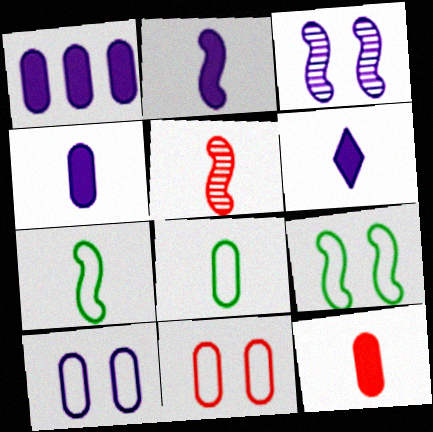[[2, 4, 6], 
[2, 5, 7], 
[5, 6, 8]]